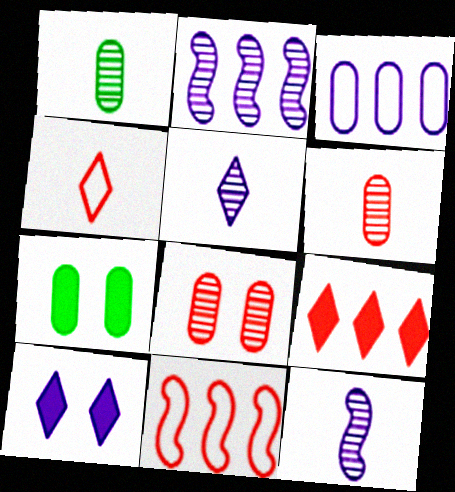[[1, 10, 11], 
[2, 4, 7], 
[3, 6, 7], 
[3, 10, 12], 
[5, 7, 11]]